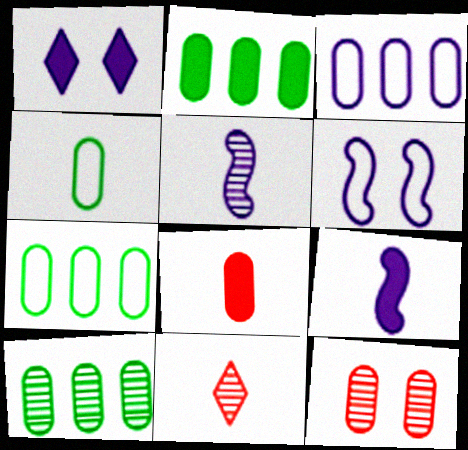[[1, 3, 5], 
[2, 6, 11], 
[2, 7, 10], 
[4, 9, 11]]